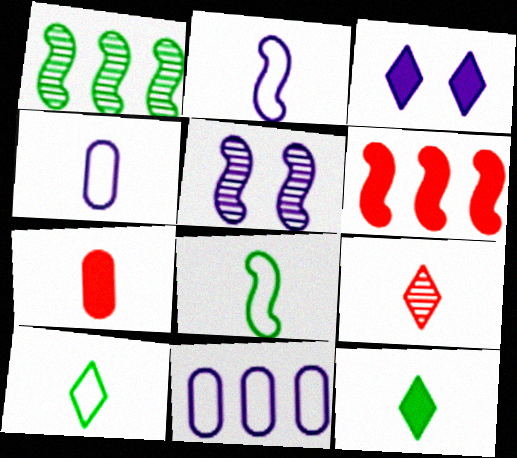[[5, 6, 8]]